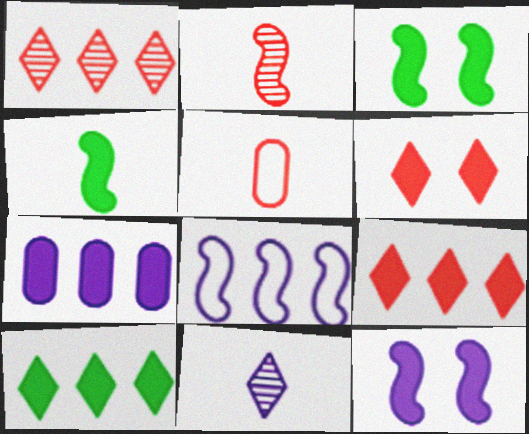[[2, 3, 8], 
[4, 5, 11], 
[4, 6, 7]]